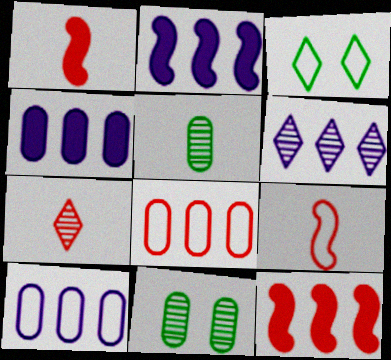[[2, 6, 10], 
[3, 9, 10]]